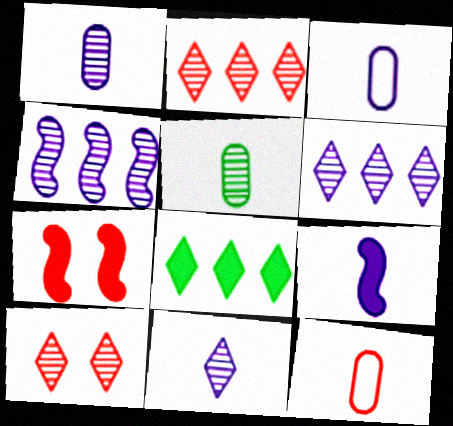[[2, 7, 12], 
[3, 9, 11], 
[4, 5, 10]]